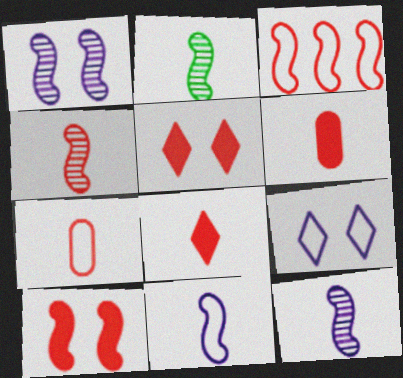[[2, 4, 12], 
[3, 4, 10], 
[4, 7, 8]]